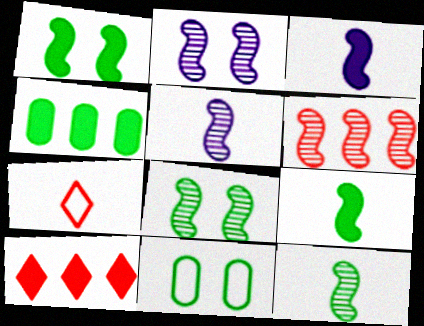[[2, 4, 7], 
[2, 6, 12], 
[5, 6, 8], 
[5, 10, 11]]